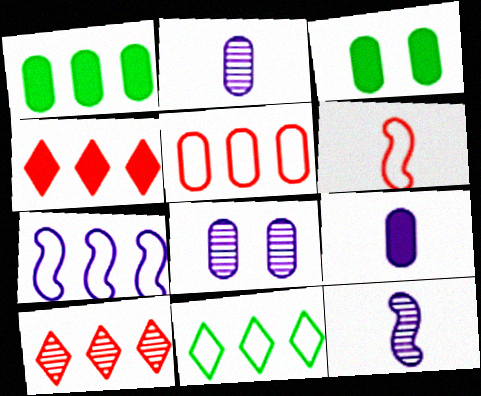[[1, 7, 10], 
[2, 3, 5], 
[5, 7, 11]]